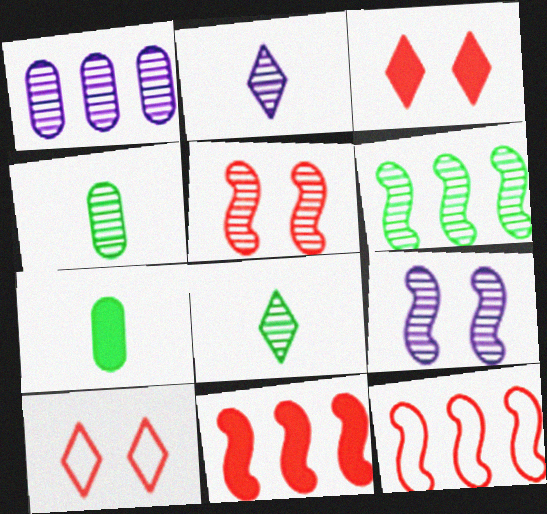[[1, 2, 9], 
[1, 5, 8]]